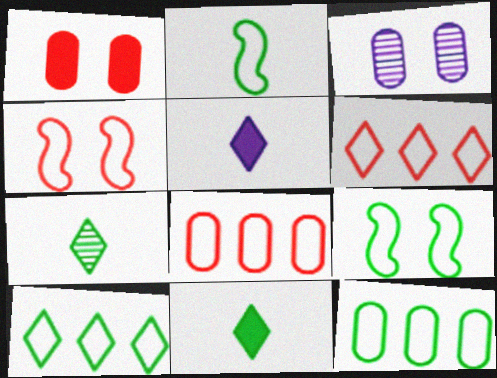[]